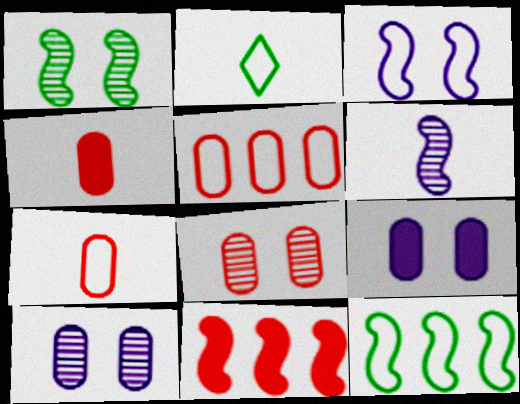[[2, 3, 5], 
[2, 4, 6], 
[2, 10, 11], 
[4, 5, 8]]